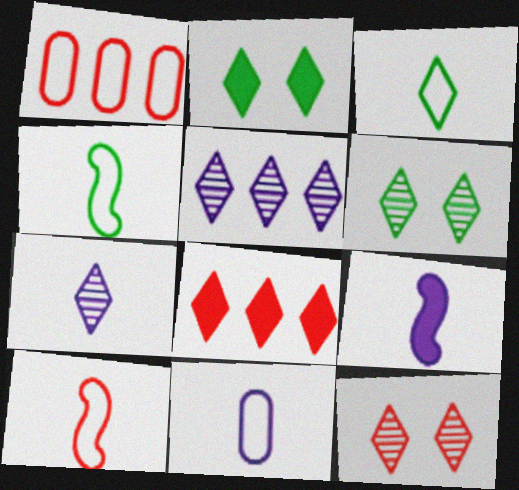[[1, 6, 9], 
[3, 10, 11], 
[7, 9, 11]]